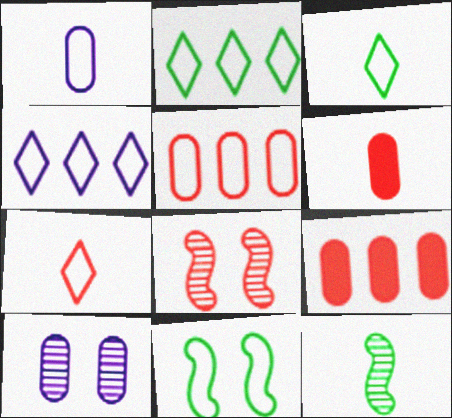[[7, 8, 9]]